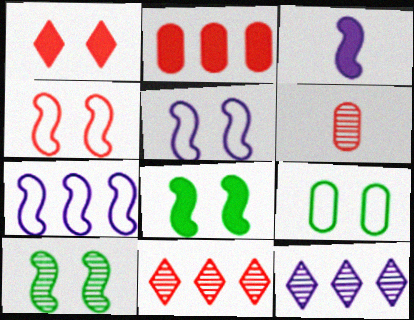[[3, 9, 11], 
[6, 10, 12]]